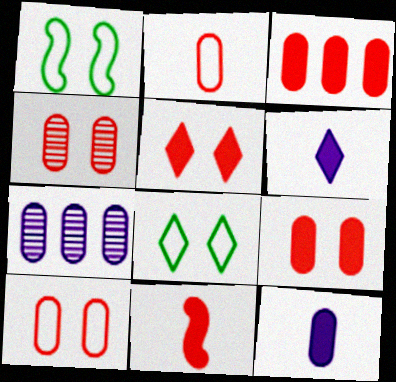[[2, 3, 4], 
[3, 5, 11], 
[4, 9, 10], 
[7, 8, 11]]